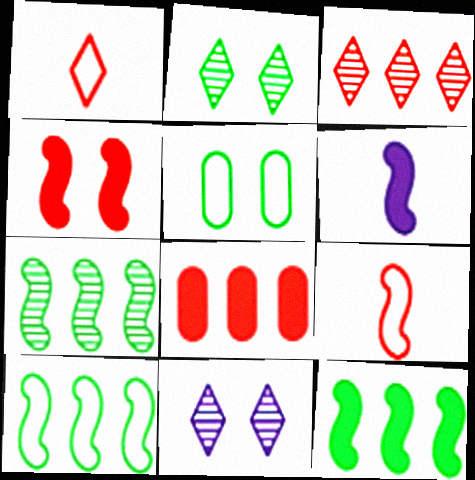[[3, 5, 6], 
[4, 5, 11], 
[4, 6, 12], 
[7, 10, 12]]